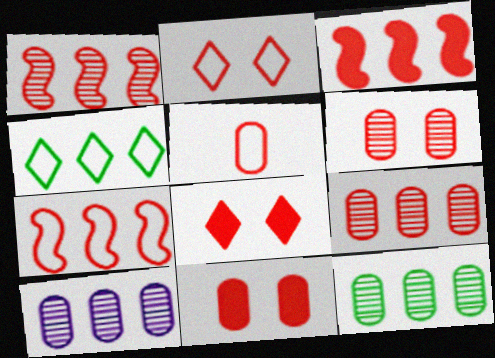[[1, 3, 7], 
[1, 5, 8], 
[2, 5, 7], 
[3, 4, 10], 
[5, 9, 11], 
[9, 10, 12]]